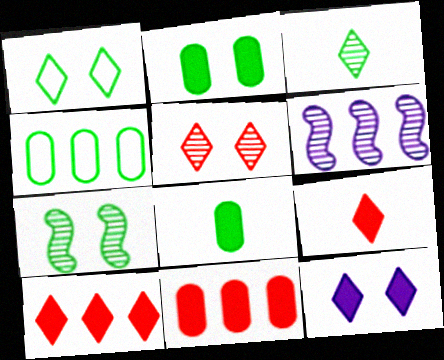[[1, 2, 7], 
[1, 5, 12], 
[4, 6, 10]]